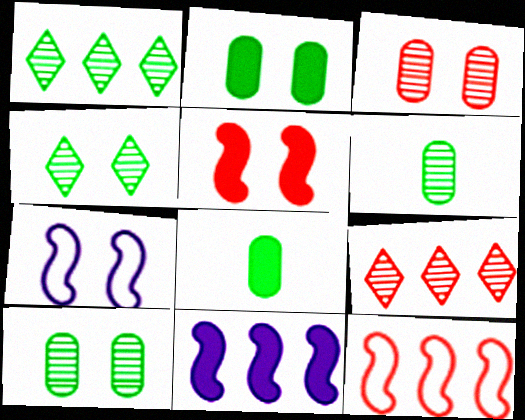[[7, 8, 9]]